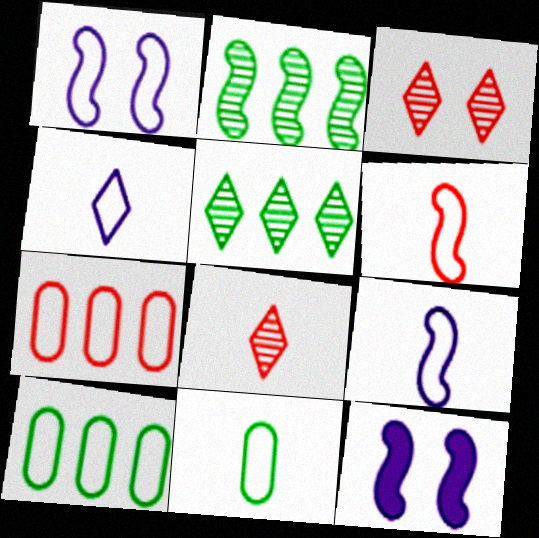[[2, 6, 12], 
[4, 6, 11], 
[8, 10, 12]]